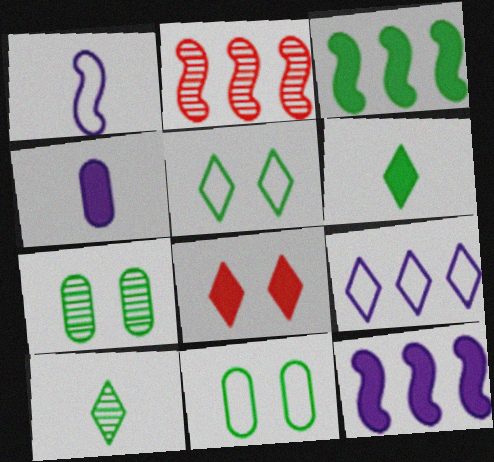[[2, 4, 5], 
[3, 4, 8], 
[3, 10, 11], 
[8, 9, 10]]